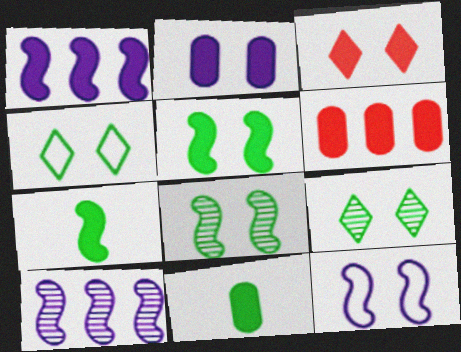[[1, 3, 11], 
[2, 3, 5], 
[2, 6, 11]]